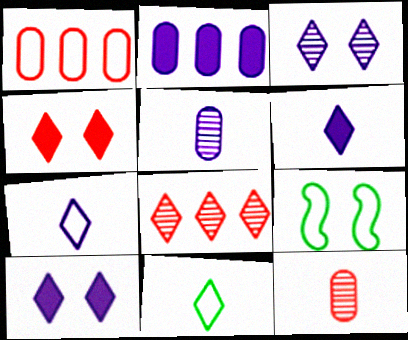[[1, 7, 9], 
[8, 10, 11]]